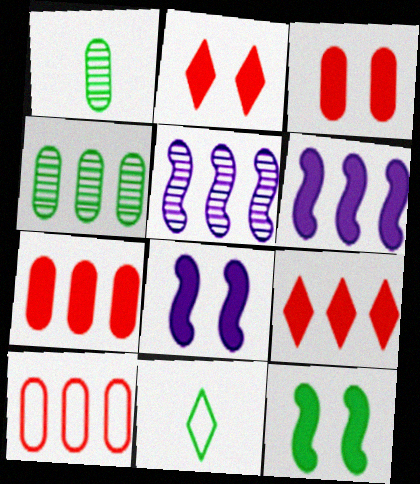[[3, 5, 11], 
[4, 11, 12]]